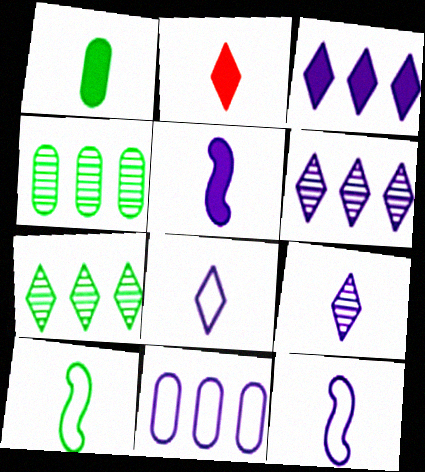[[1, 2, 5]]